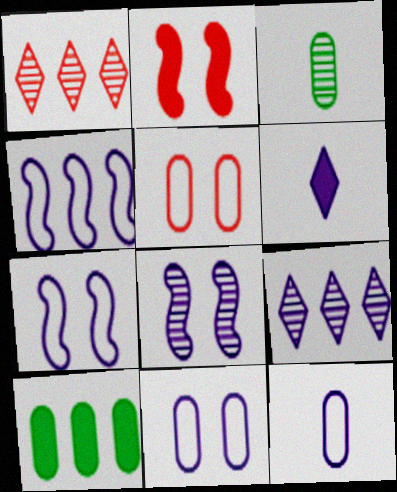[[1, 3, 8], 
[1, 4, 10], 
[2, 6, 10]]